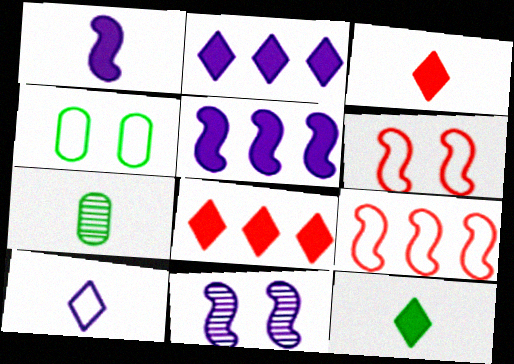[[2, 6, 7], 
[4, 9, 10]]